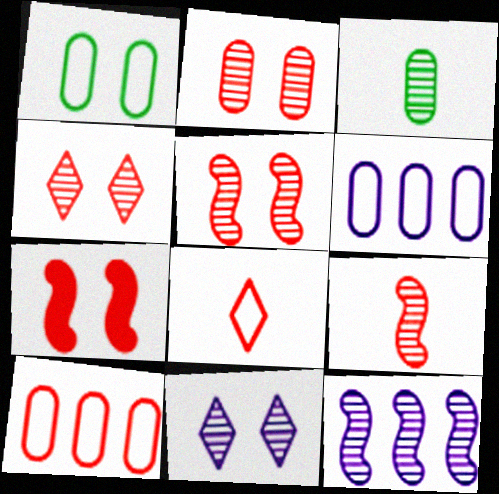[[1, 7, 11], 
[2, 4, 5], 
[3, 4, 12]]